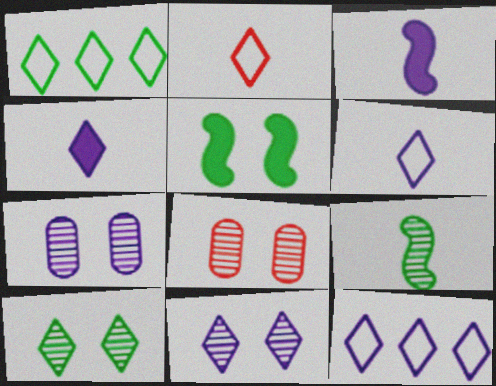[[1, 3, 8], 
[3, 7, 12], 
[4, 11, 12]]